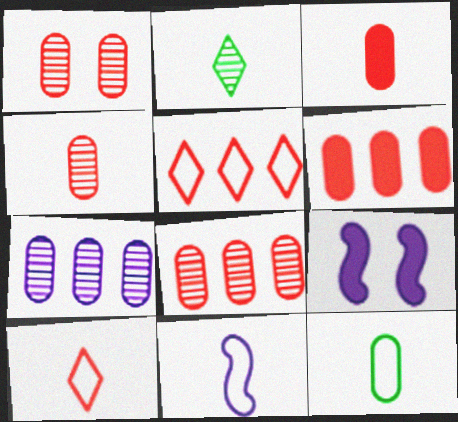[[1, 4, 8], 
[2, 3, 11], 
[10, 11, 12]]